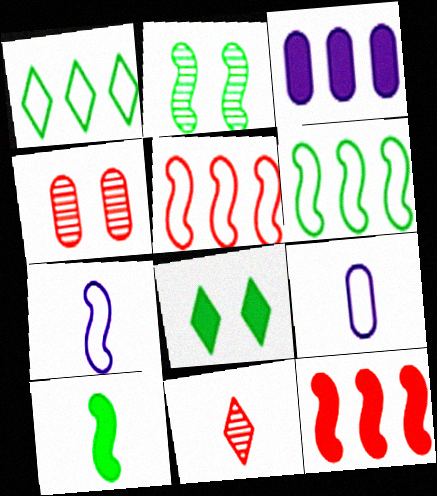[[2, 6, 10], 
[2, 7, 12], 
[9, 10, 11]]